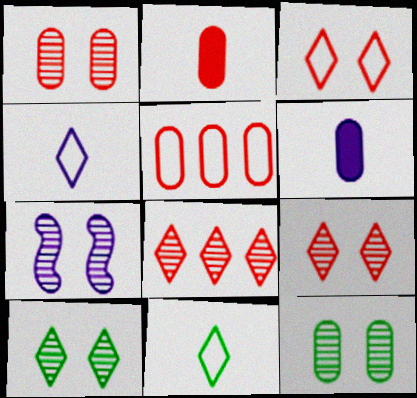[[1, 2, 5], 
[1, 7, 10], 
[5, 6, 12], 
[7, 9, 12]]